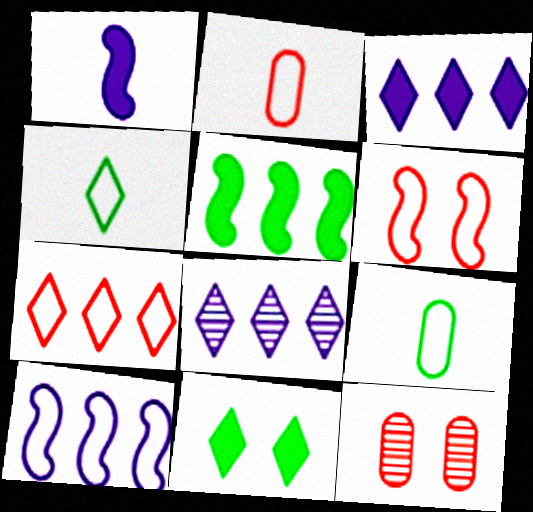[[2, 6, 7]]